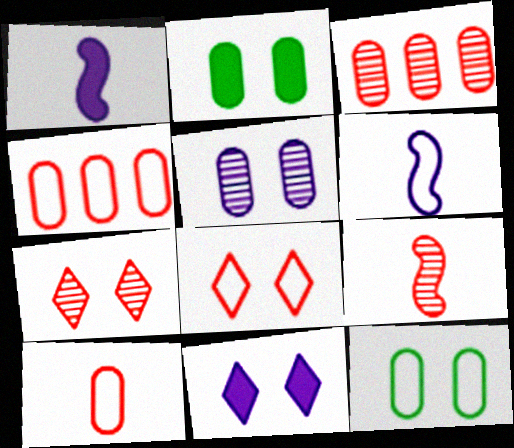[[3, 7, 9]]